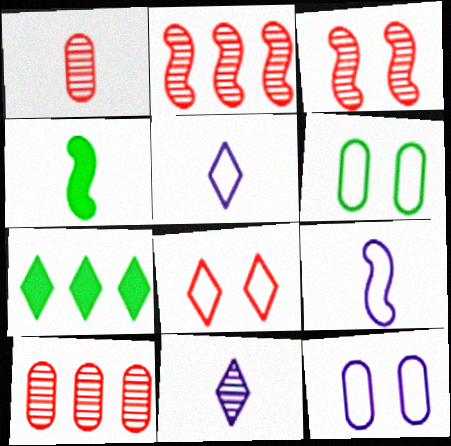[[1, 4, 5], 
[7, 8, 11]]